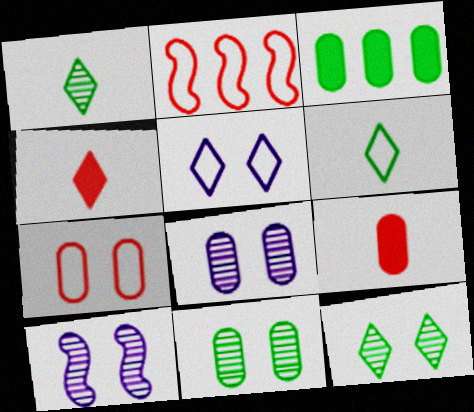[]